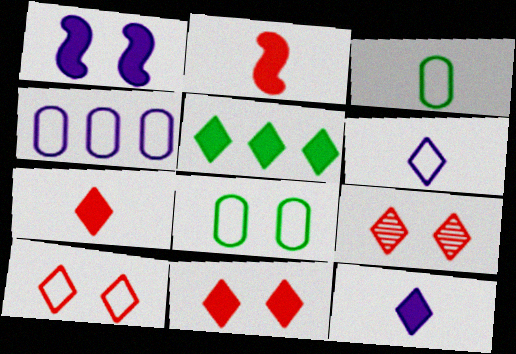[[1, 8, 9], 
[5, 6, 9], 
[5, 11, 12], 
[9, 10, 11]]